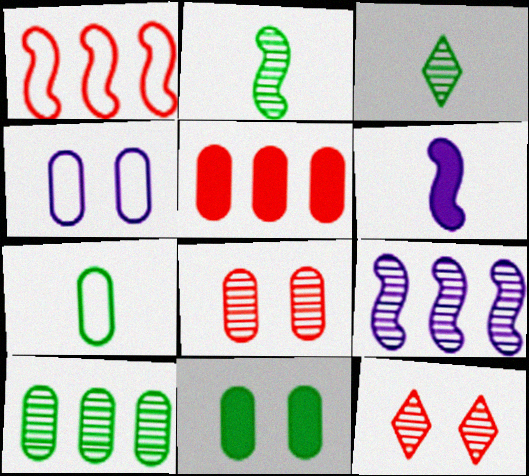[[3, 8, 9], 
[4, 8, 11], 
[7, 10, 11]]